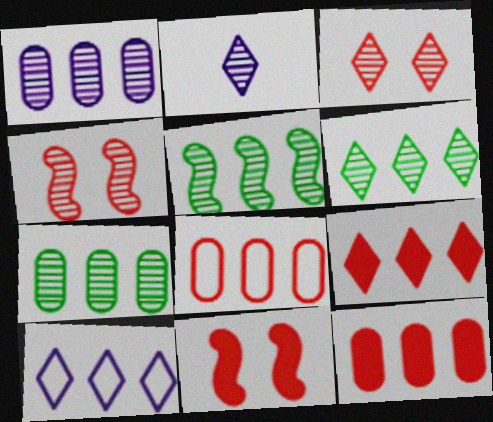[[2, 3, 6], 
[2, 4, 7], 
[5, 6, 7], 
[5, 10, 12], 
[6, 9, 10]]